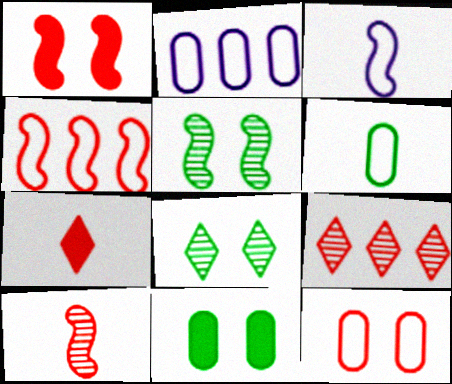[[1, 4, 10], 
[2, 5, 7], 
[2, 6, 12], 
[3, 9, 11]]